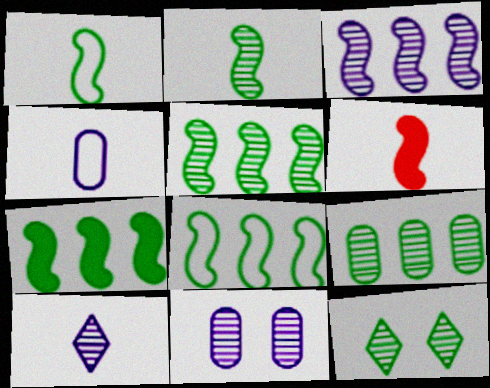[[2, 9, 12], 
[3, 10, 11], 
[5, 7, 8]]